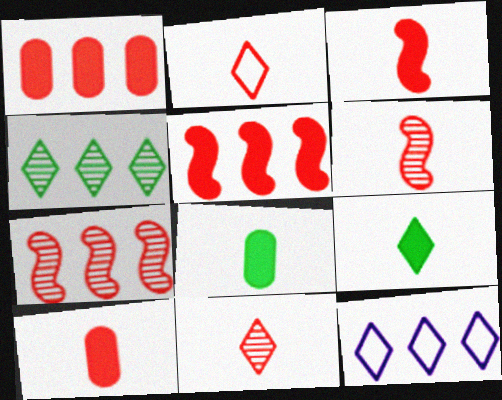[[2, 6, 10]]